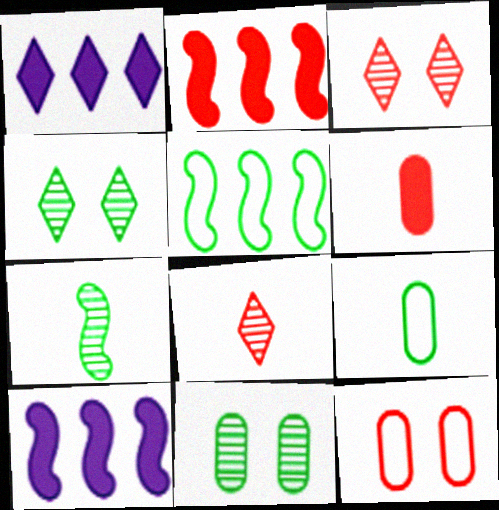[[1, 7, 12], 
[2, 8, 12], 
[3, 9, 10]]